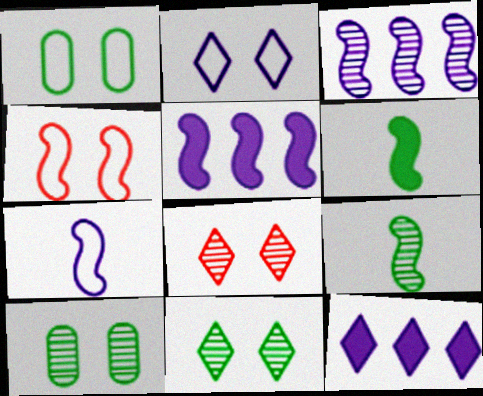[[1, 2, 4], 
[3, 4, 6], 
[4, 5, 9]]